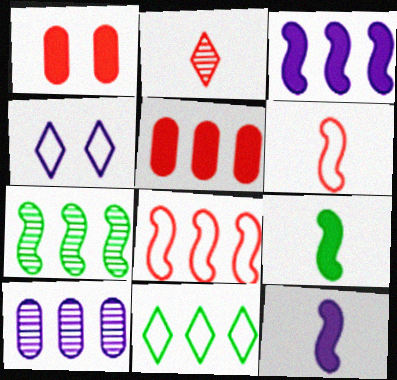[[1, 2, 8], 
[3, 7, 8], 
[4, 10, 12]]